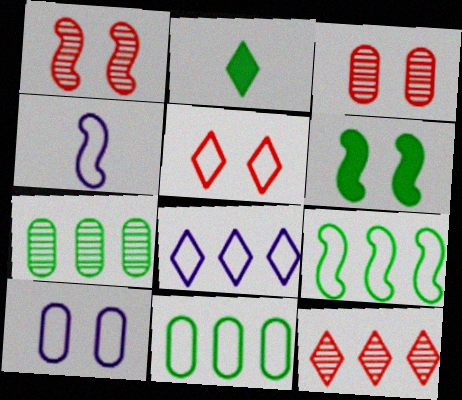[[4, 5, 11], 
[4, 8, 10]]